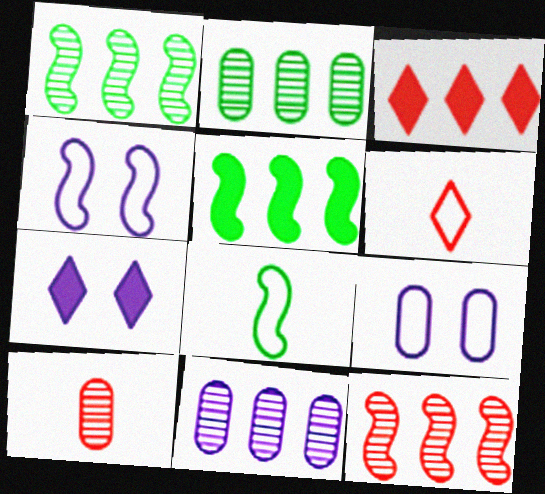[]